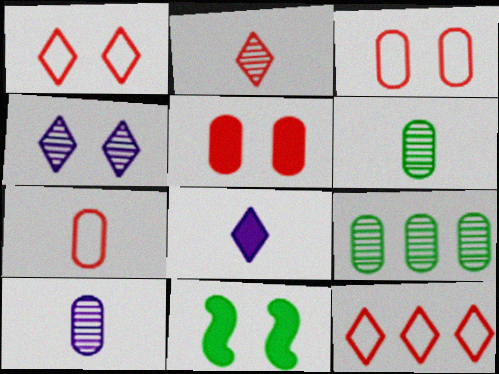[[3, 4, 11], 
[10, 11, 12]]